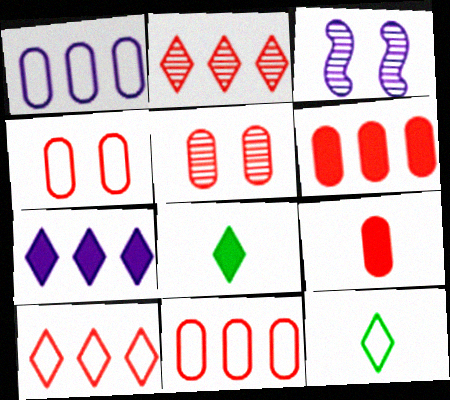[[3, 6, 12], 
[3, 8, 11], 
[5, 9, 11]]